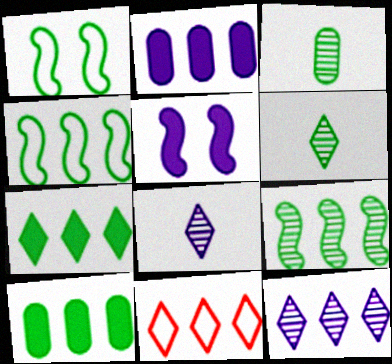[[1, 3, 7], 
[1, 6, 10], 
[2, 9, 11], 
[3, 5, 11], 
[7, 11, 12]]